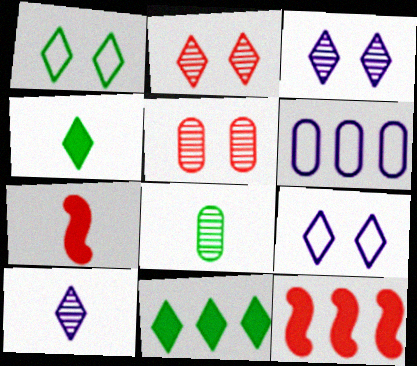[[8, 9, 12]]